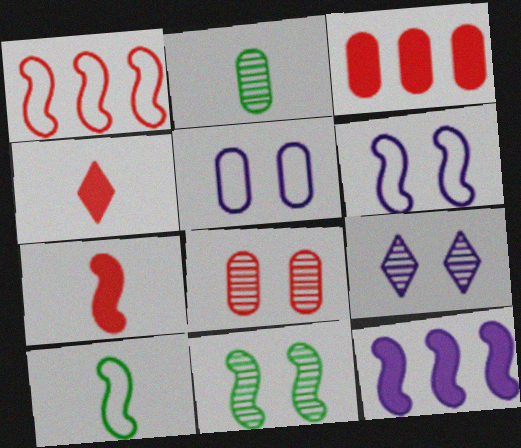[[1, 4, 8], 
[1, 6, 10], 
[2, 3, 5], 
[3, 9, 10], 
[8, 9, 11]]